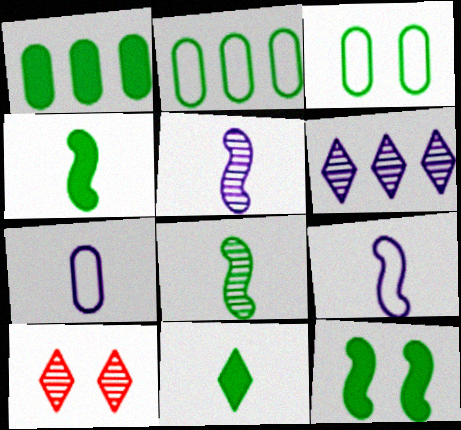[[1, 9, 10], 
[1, 11, 12]]